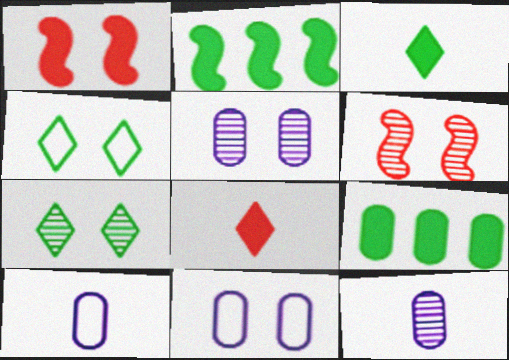[[1, 4, 5], 
[1, 7, 11], 
[5, 6, 7]]